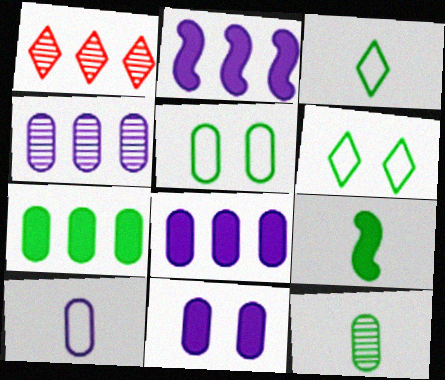[[3, 9, 12], 
[4, 10, 11], 
[5, 7, 12]]